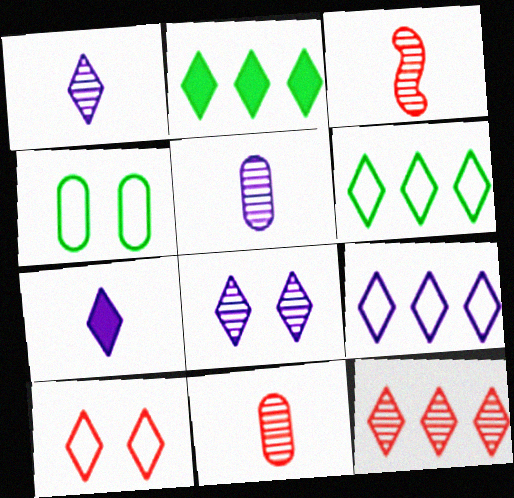[[1, 2, 10], 
[2, 9, 12], 
[7, 8, 9]]